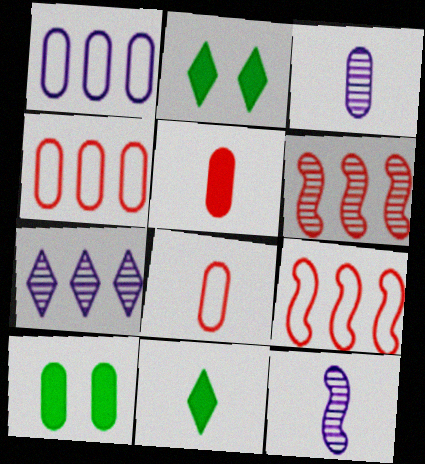[[2, 3, 9], 
[2, 4, 12], 
[3, 4, 10], 
[8, 11, 12]]